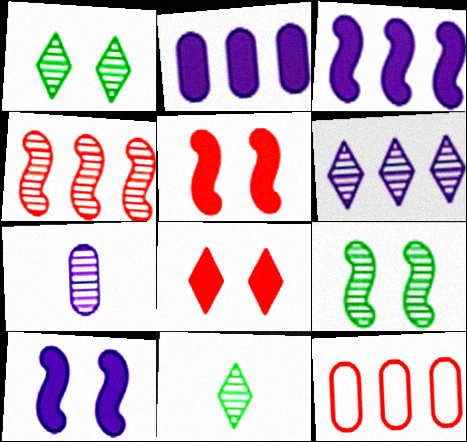[[1, 4, 7], 
[10, 11, 12]]